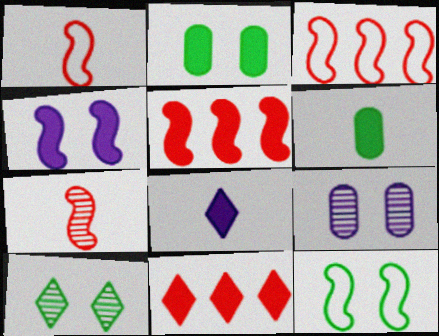[[2, 5, 8], 
[2, 10, 12], 
[4, 6, 11]]